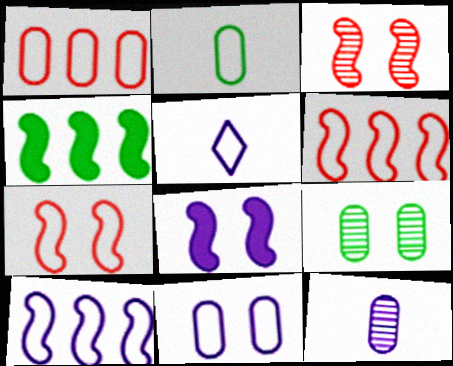[[1, 2, 11], 
[5, 10, 11]]